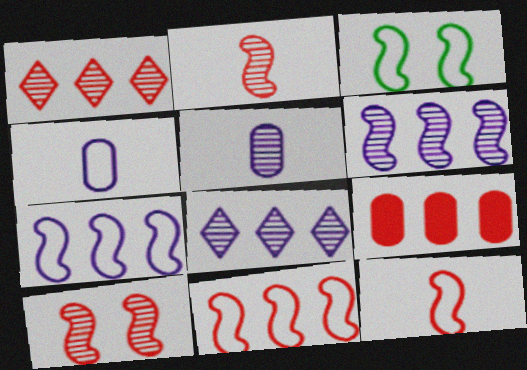[[1, 9, 11], 
[3, 7, 12]]